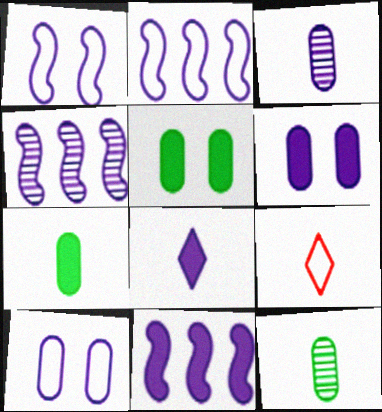[[2, 4, 11], 
[4, 5, 9], 
[4, 8, 10], 
[6, 8, 11]]